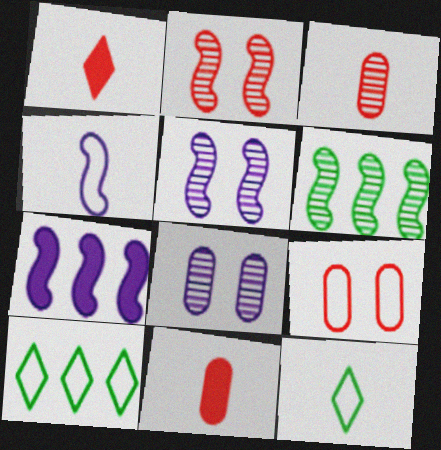[[4, 5, 7], 
[4, 9, 10], 
[5, 10, 11]]